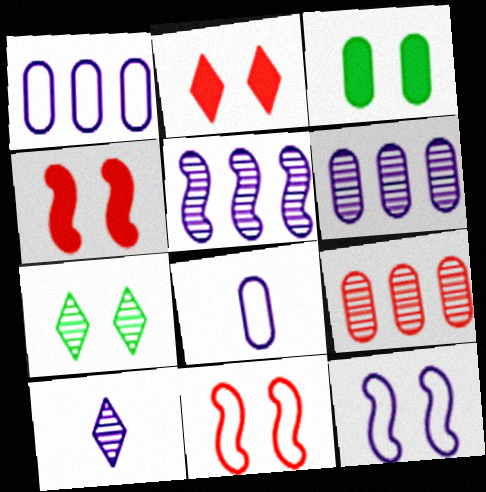[[3, 8, 9]]